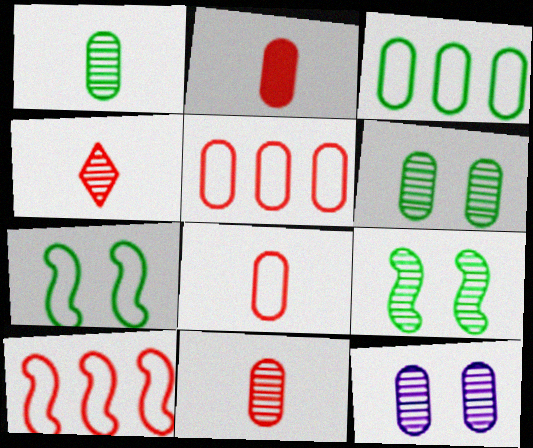[[2, 3, 12], 
[2, 8, 11]]